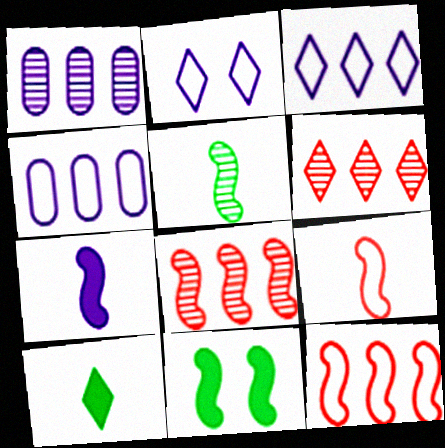[[1, 2, 7], 
[2, 6, 10], 
[5, 7, 9]]